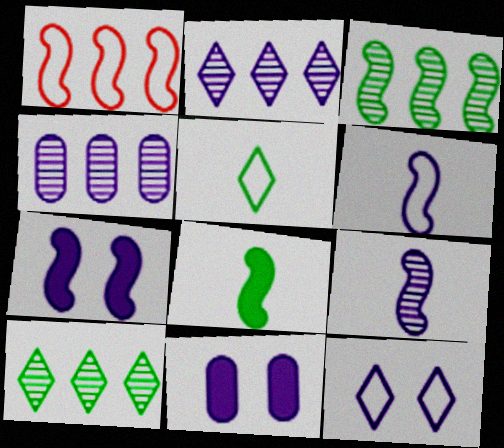[[2, 6, 11]]